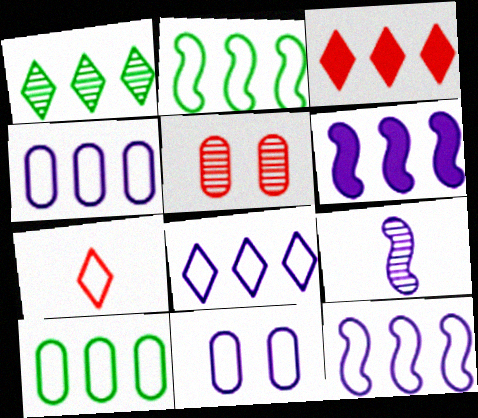[[1, 3, 8], 
[1, 5, 9], 
[2, 7, 11], 
[4, 8, 12]]